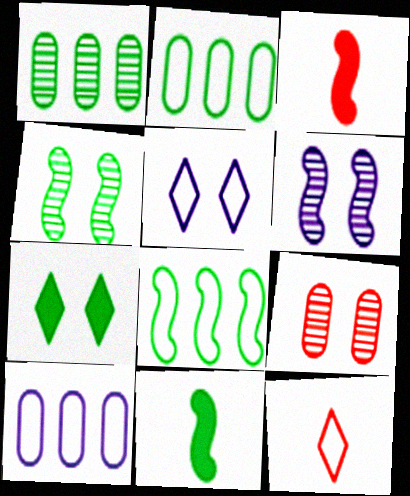[[1, 3, 5], 
[3, 6, 8], 
[4, 8, 11]]